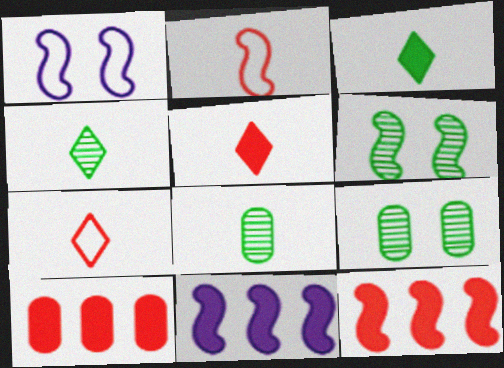[[1, 4, 10], 
[2, 6, 11], 
[7, 9, 11]]